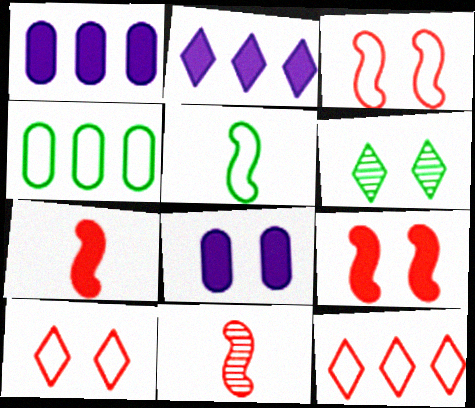[[3, 6, 8]]